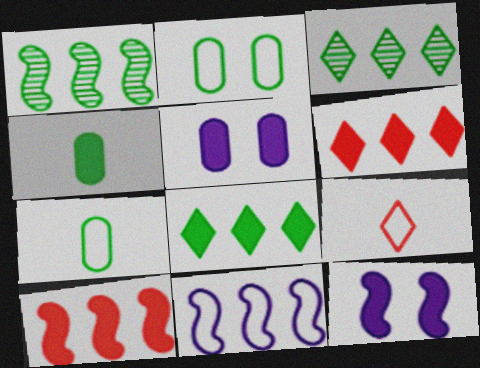[[1, 5, 9], 
[1, 10, 11], 
[2, 9, 11], 
[4, 6, 12]]